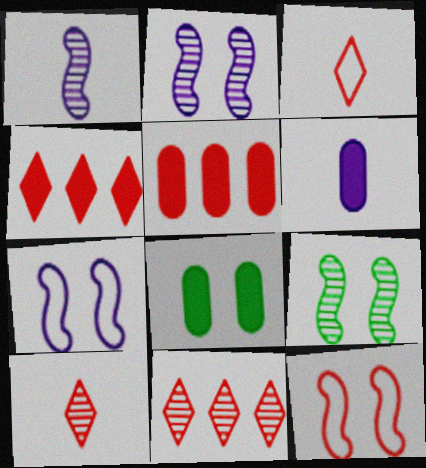[[5, 6, 8], 
[5, 10, 12]]